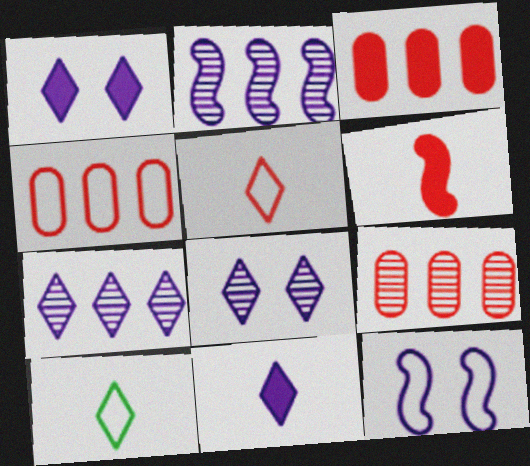[[3, 4, 9], 
[4, 10, 12]]